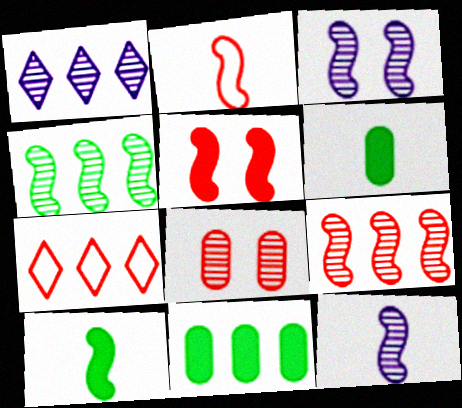[[2, 5, 9], 
[2, 10, 12], 
[3, 6, 7]]